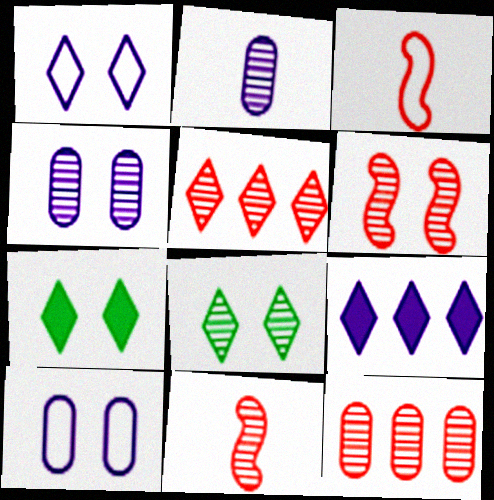[[4, 6, 8], 
[6, 7, 10]]